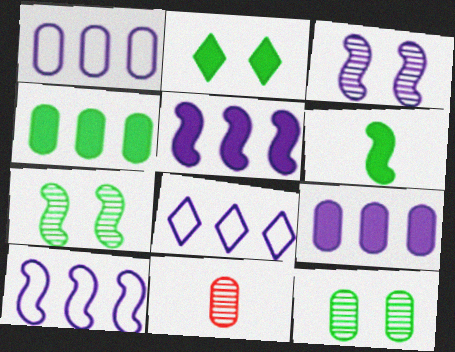[[1, 8, 10], 
[2, 4, 6], 
[2, 10, 11]]